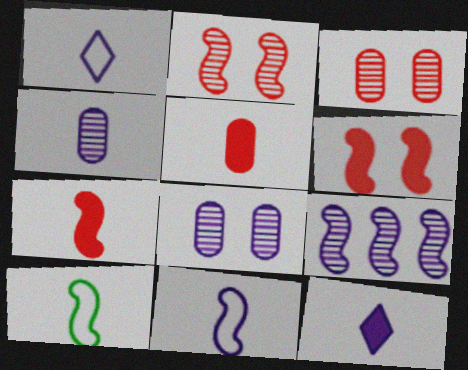[[4, 11, 12], 
[6, 9, 10]]